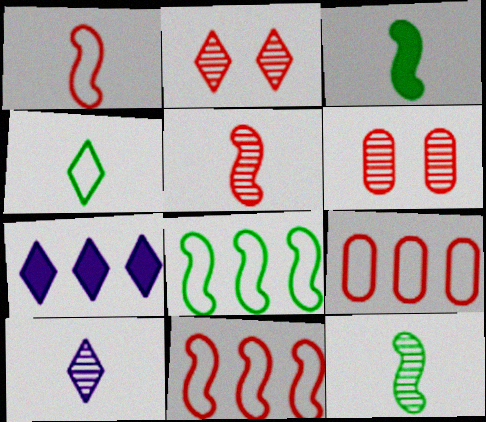[[2, 4, 7]]